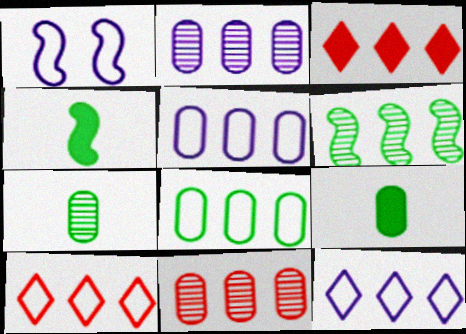[[1, 3, 7], 
[3, 5, 6]]